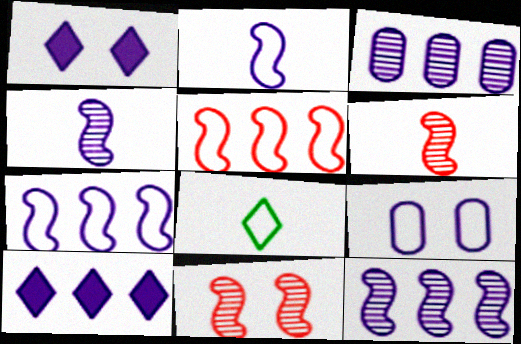[[1, 2, 3], 
[3, 7, 10], 
[4, 9, 10], 
[5, 8, 9]]